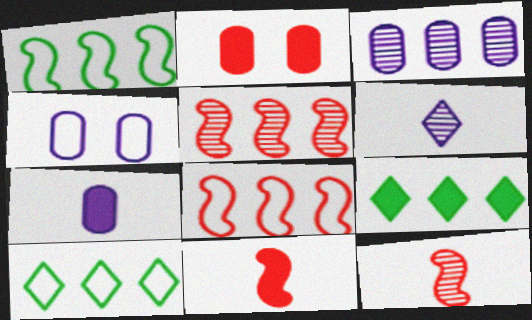[[1, 2, 6], 
[3, 4, 7], 
[3, 8, 9], 
[4, 9, 12]]